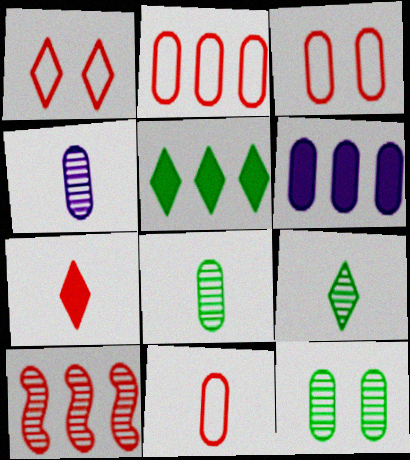[[2, 3, 11], 
[3, 6, 8], 
[3, 7, 10], 
[6, 11, 12]]